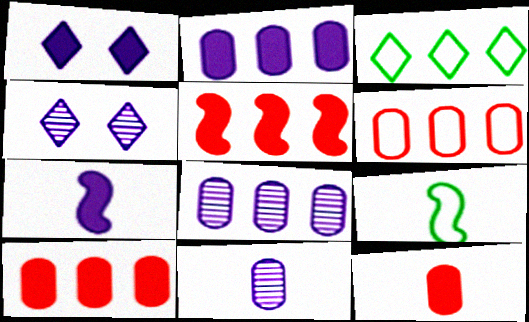[[1, 2, 7], 
[3, 5, 8], 
[4, 9, 10]]